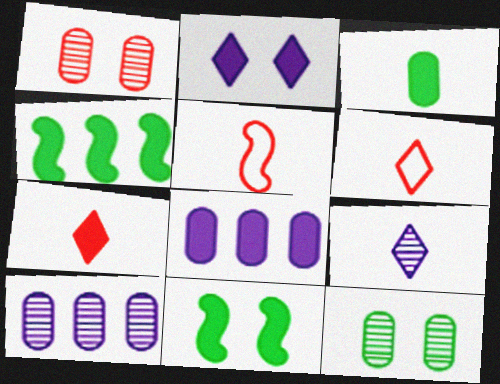[[3, 5, 9], 
[6, 10, 11], 
[7, 8, 11]]